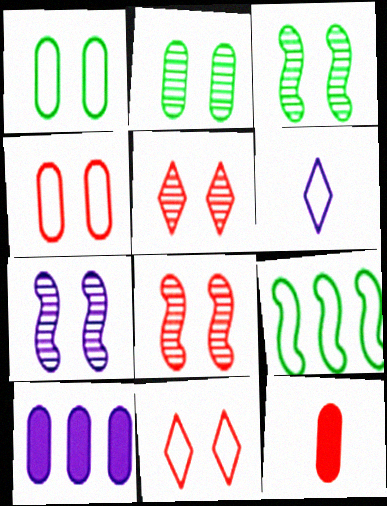[[2, 5, 7], 
[3, 7, 8], 
[4, 6, 9], 
[6, 7, 10]]